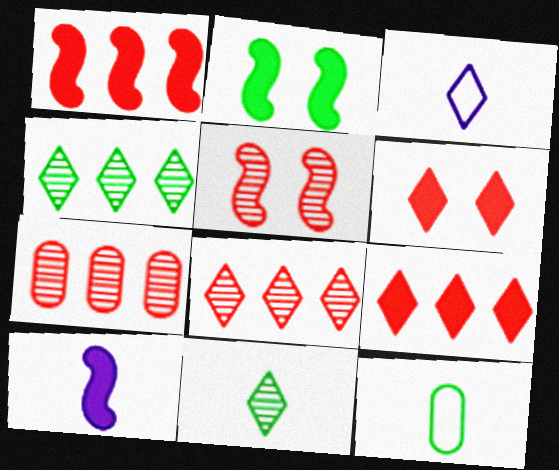[[1, 2, 10], 
[2, 3, 7], 
[2, 4, 12], 
[3, 4, 6]]